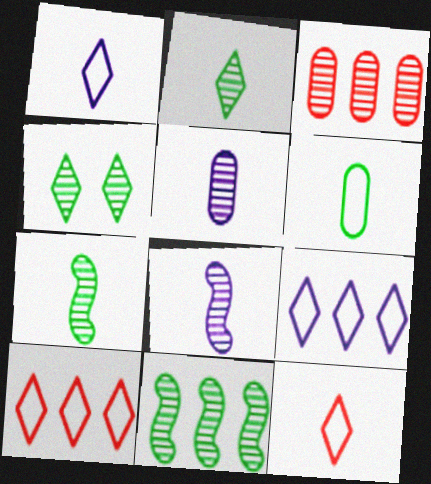[[3, 4, 8]]